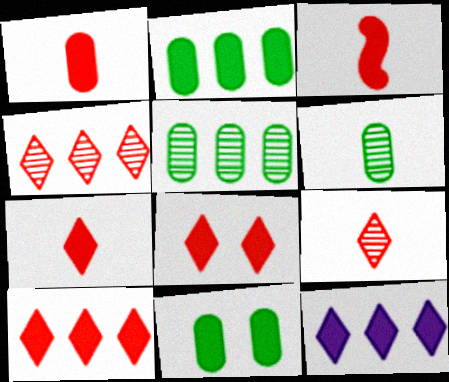[[1, 3, 7], 
[3, 11, 12], 
[7, 8, 10]]